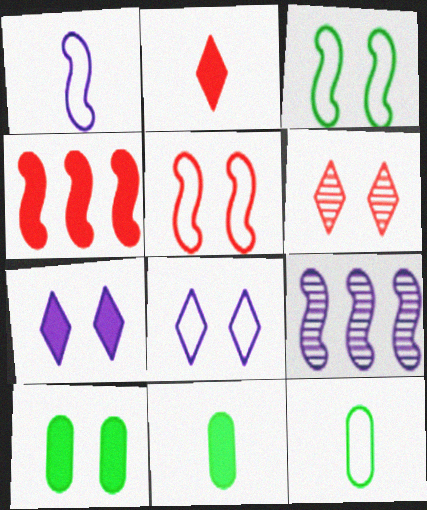[[4, 7, 11]]